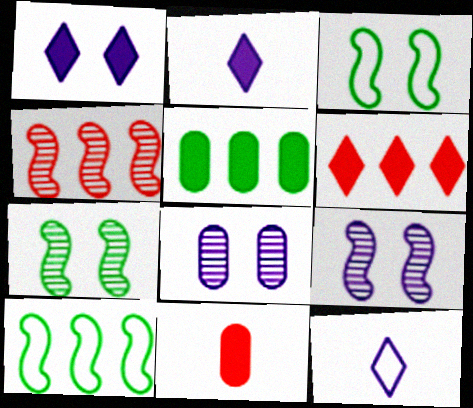[]